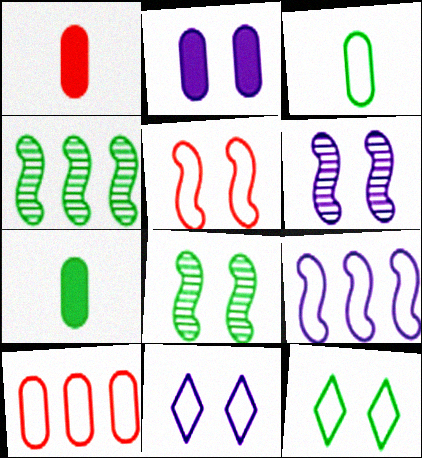[[1, 4, 11], 
[2, 6, 11], 
[4, 7, 12]]